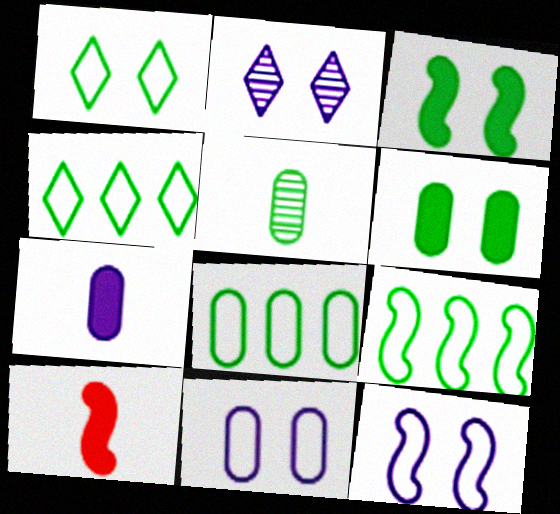[[2, 8, 10], 
[3, 4, 5], 
[4, 8, 9], 
[5, 6, 8]]